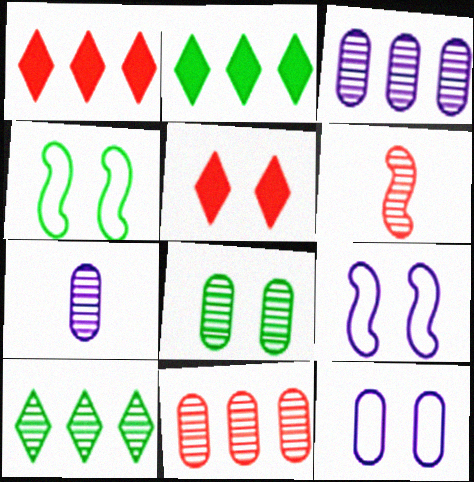[[1, 4, 7], 
[2, 6, 12], 
[5, 8, 9], 
[7, 8, 11]]